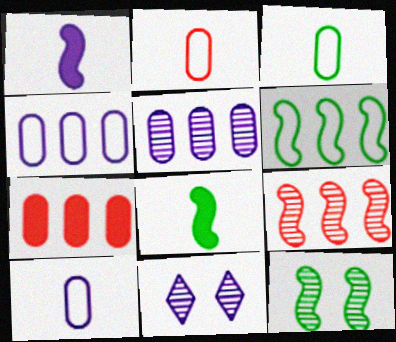[[1, 4, 11], 
[2, 3, 10], 
[6, 8, 12]]